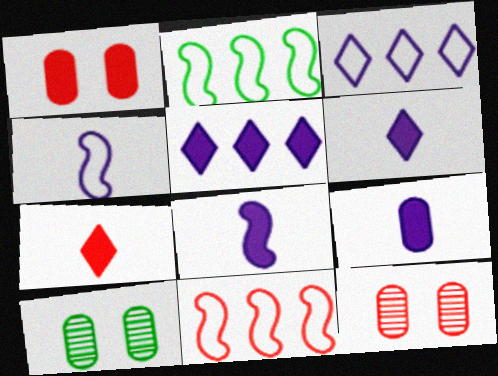[[2, 6, 12], 
[6, 8, 9], 
[6, 10, 11], 
[7, 11, 12]]